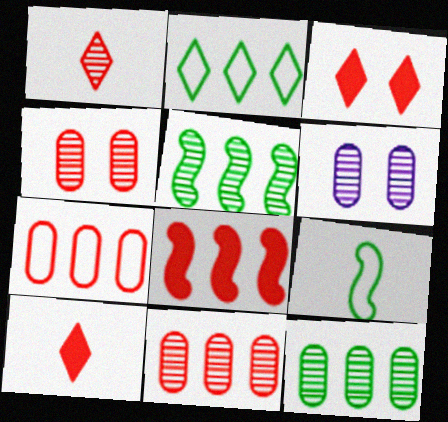[[1, 5, 6]]